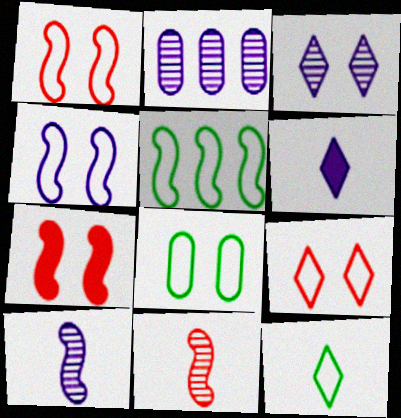[[2, 3, 10], 
[2, 4, 6], 
[2, 7, 12], 
[3, 7, 8], 
[4, 8, 9], 
[5, 7, 10], 
[5, 8, 12]]